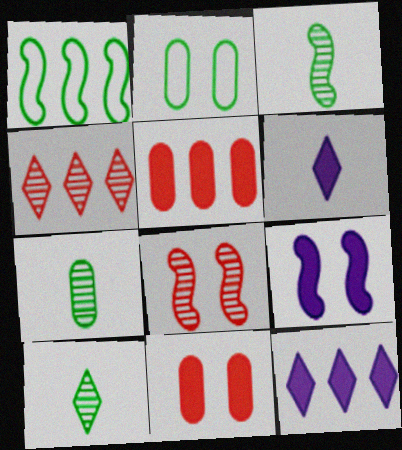[[3, 7, 10]]